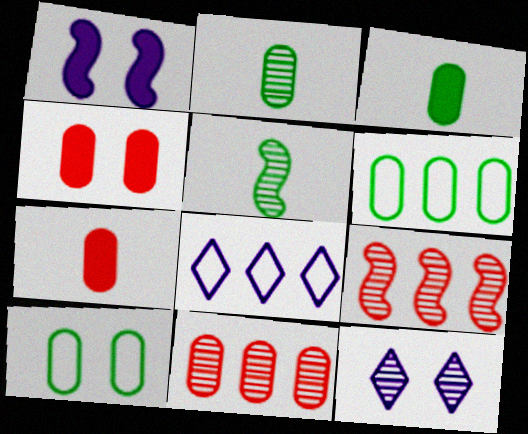[[2, 9, 12], 
[4, 5, 8], 
[5, 11, 12]]